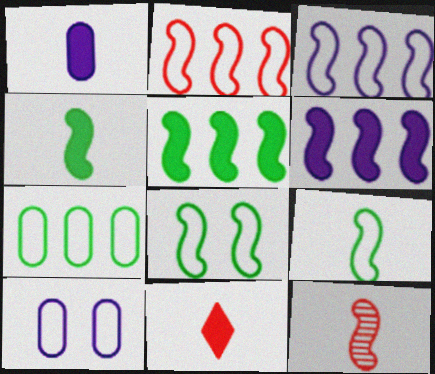[[1, 4, 11], 
[6, 8, 12]]